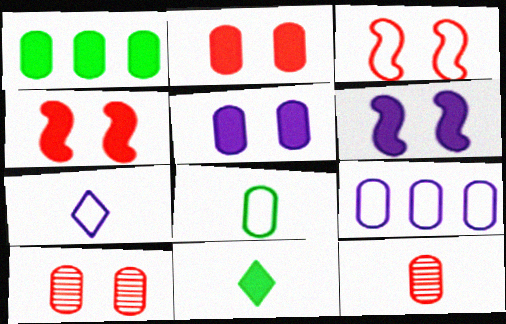[]